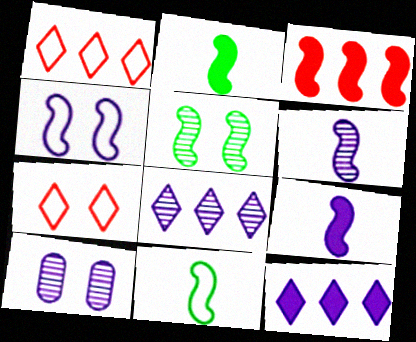[[1, 2, 10], 
[6, 8, 10]]